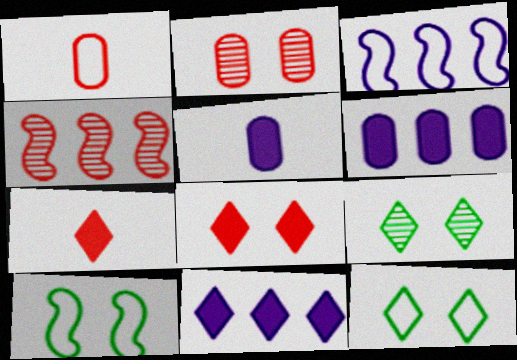[[1, 3, 12], 
[1, 4, 8], 
[4, 5, 12]]